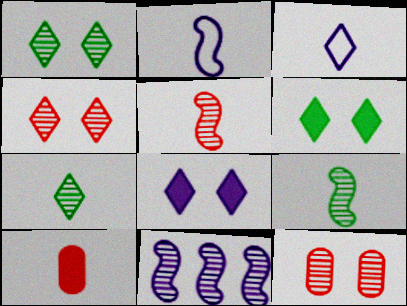[[2, 7, 10], 
[3, 9, 10], 
[7, 11, 12]]